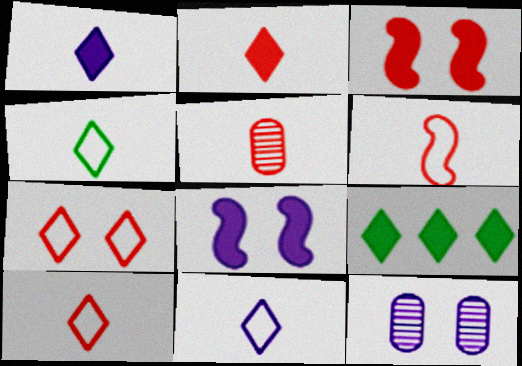[[2, 5, 6], 
[4, 10, 11], 
[6, 9, 12]]